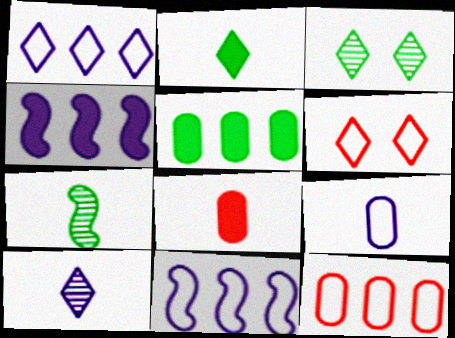[[3, 8, 11]]